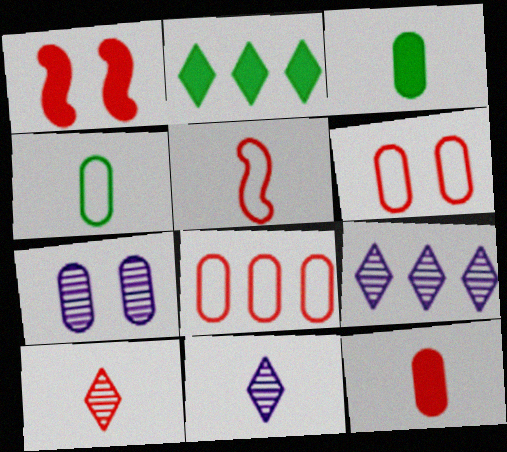[[1, 4, 9], 
[1, 8, 10], 
[2, 5, 7], 
[3, 5, 11], 
[3, 7, 8], 
[5, 10, 12]]